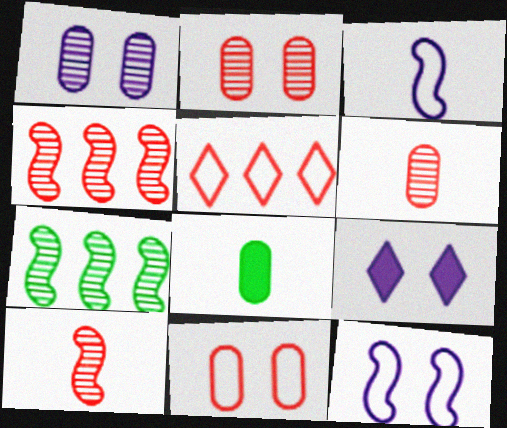[[1, 9, 12]]